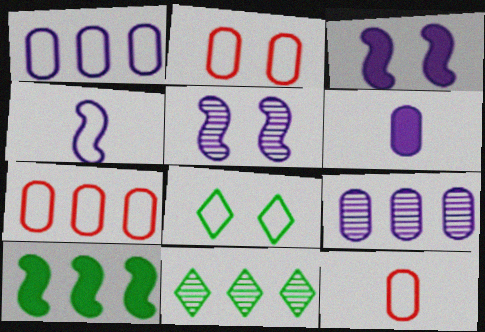[[2, 7, 12], 
[3, 11, 12], 
[4, 7, 8]]